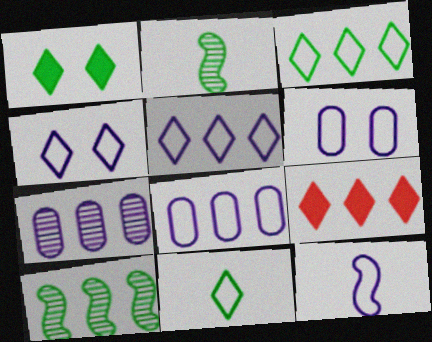[[2, 6, 9], 
[4, 8, 12], 
[5, 6, 12], 
[8, 9, 10]]